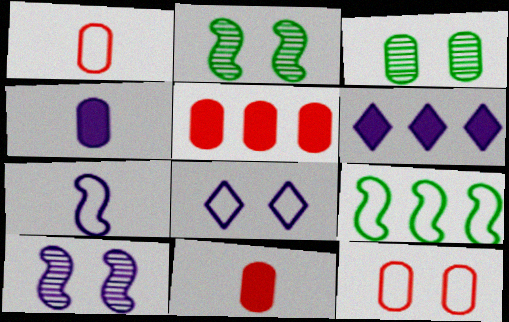[[1, 2, 6], 
[1, 8, 9]]